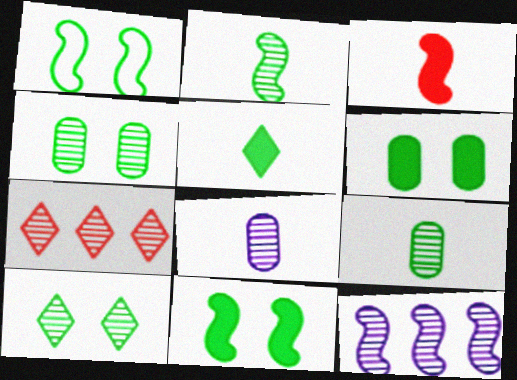[[1, 3, 12], 
[1, 6, 10]]